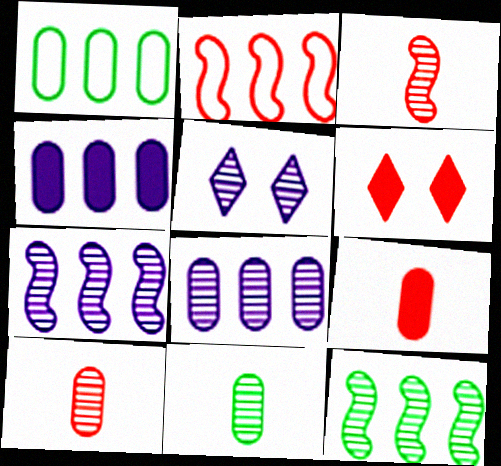[[2, 6, 10], 
[5, 10, 12]]